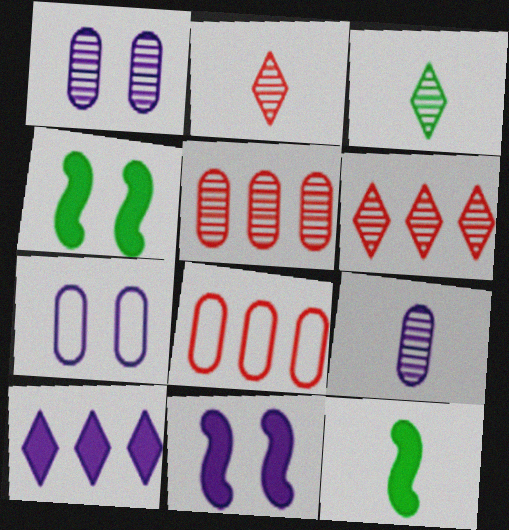[[3, 8, 11], 
[6, 7, 12]]